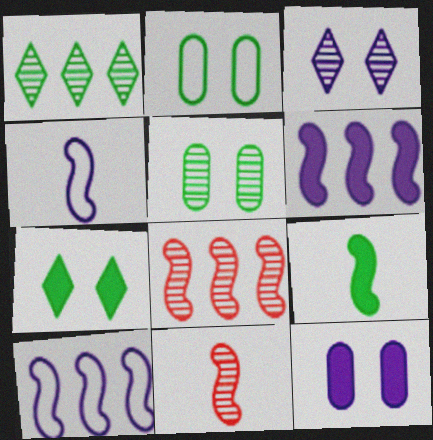[[1, 2, 9], 
[4, 9, 11]]